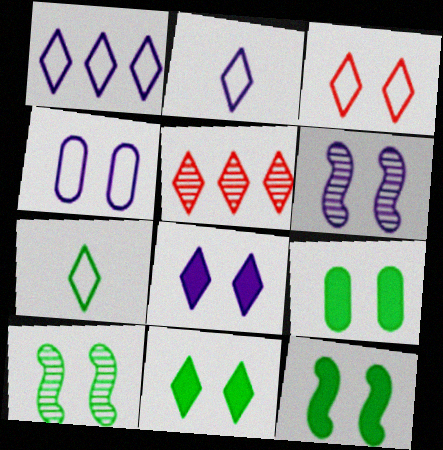[[1, 3, 7], 
[2, 5, 11], 
[3, 6, 9], 
[4, 6, 8], 
[5, 7, 8], 
[9, 11, 12]]